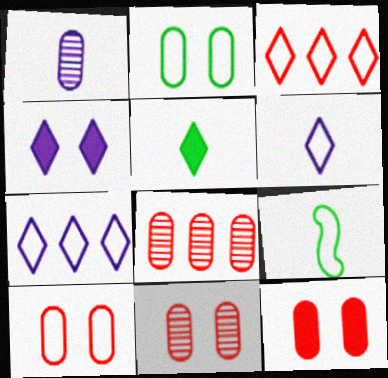[[4, 8, 9], 
[7, 9, 10], 
[10, 11, 12]]